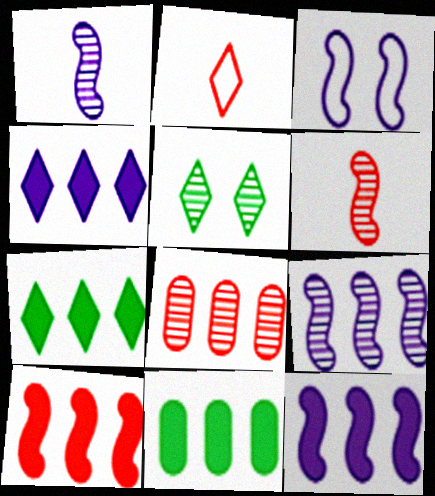[[1, 3, 12], 
[1, 5, 8], 
[2, 4, 5], 
[4, 10, 11]]